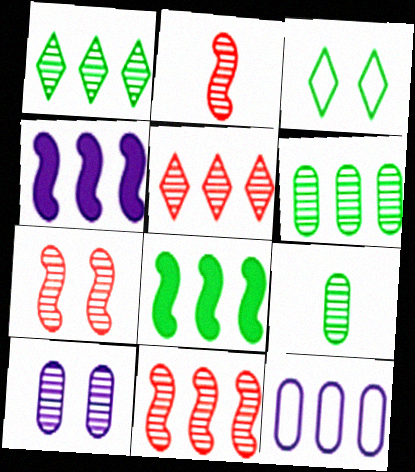[[1, 2, 10], 
[2, 7, 11], 
[3, 8, 9], 
[5, 8, 12]]